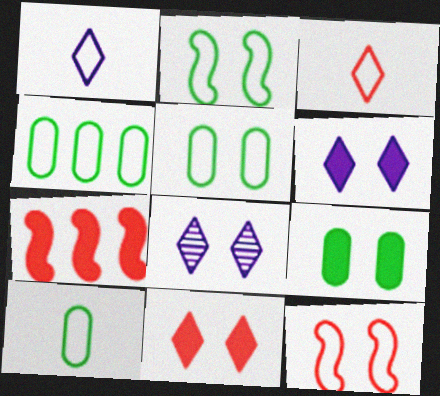[[1, 4, 12], 
[4, 5, 10], 
[7, 8, 10], 
[8, 9, 12]]